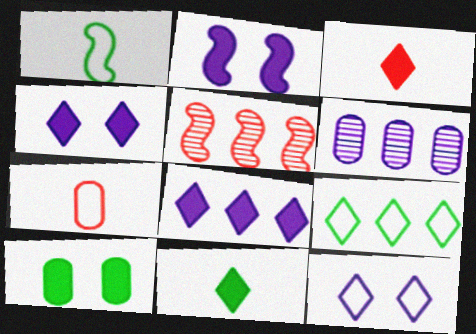[[1, 2, 5], 
[6, 7, 10]]